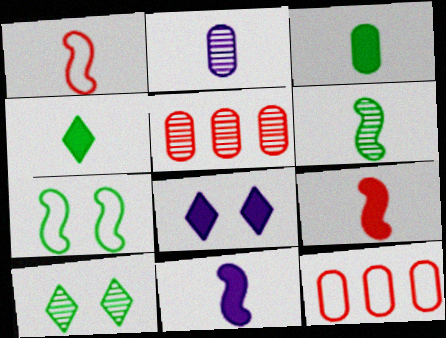[[1, 2, 4], 
[1, 6, 11], 
[6, 8, 12], 
[10, 11, 12]]